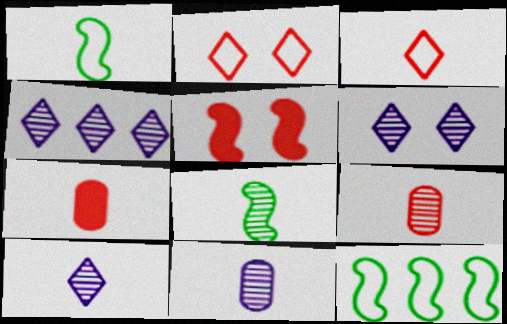[[1, 7, 10], 
[4, 6, 10], 
[6, 7, 12], 
[8, 9, 10]]